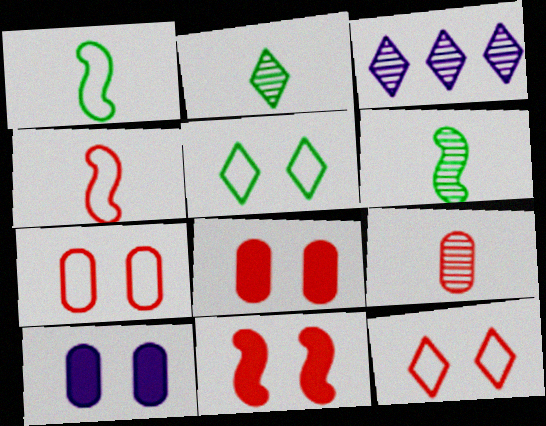[[1, 3, 8]]